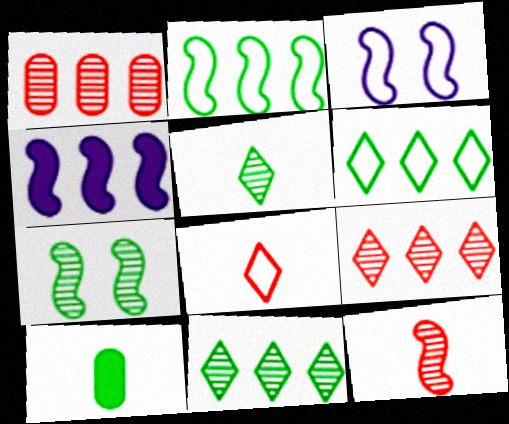[[1, 4, 6], 
[3, 9, 10], 
[6, 7, 10]]